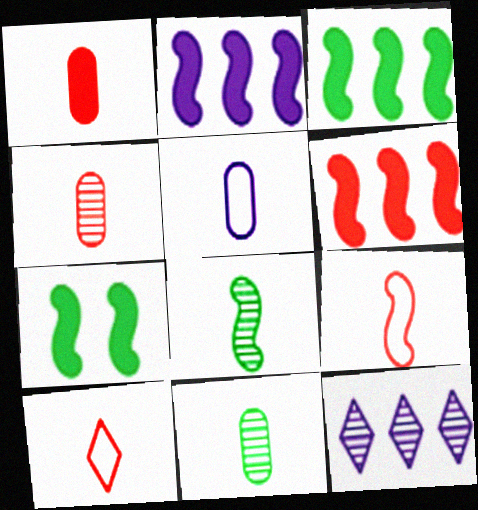[[1, 5, 11], 
[2, 3, 6]]